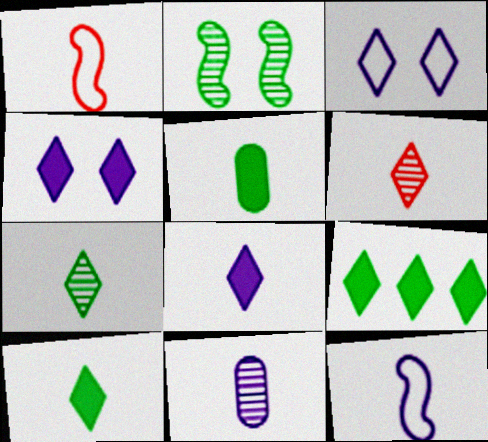[[1, 10, 11], 
[3, 6, 9], 
[5, 6, 12], 
[8, 11, 12]]